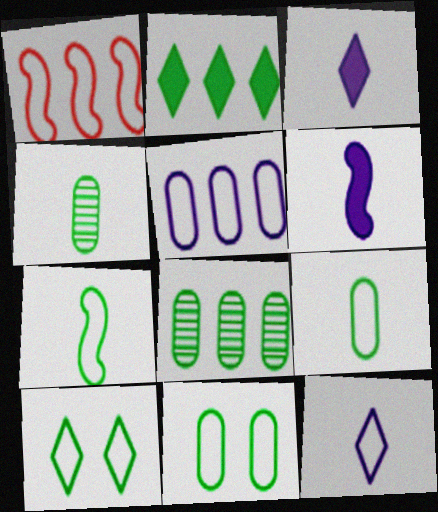[[1, 11, 12]]